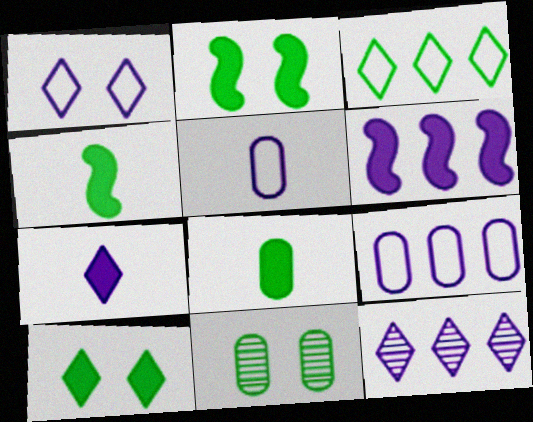[[1, 7, 12], 
[3, 4, 11], 
[6, 9, 12]]